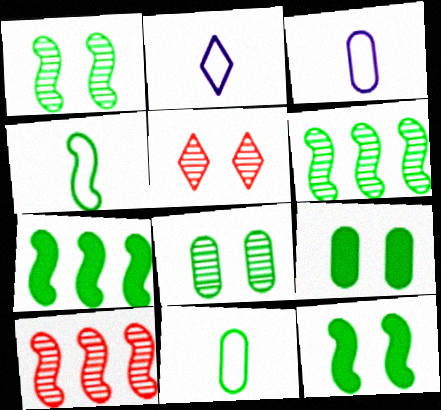[[1, 4, 7], 
[2, 9, 10], 
[3, 5, 7], 
[4, 6, 12]]